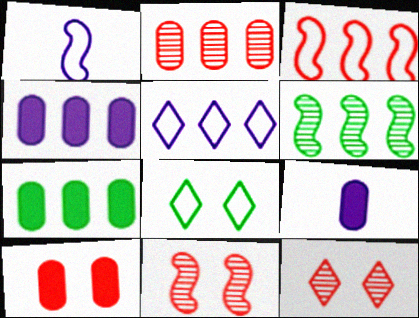[[1, 7, 12], 
[7, 9, 10]]